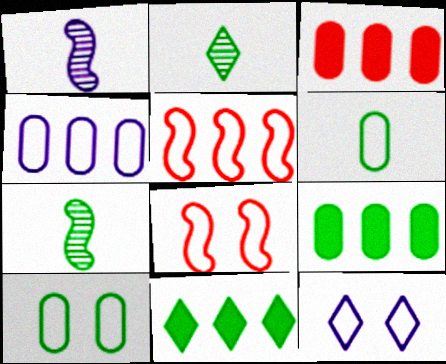[[3, 7, 12], 
[5, 6, 12], 
[7, 10, 11], 
[8, 10, 12]]